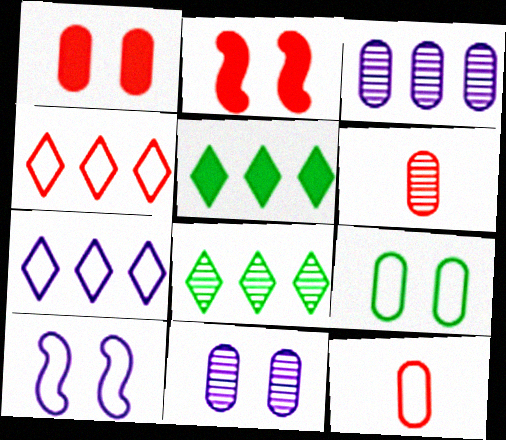[[1, 9, 11], 
[2, 4, 6], 
[5, 6, 10]]